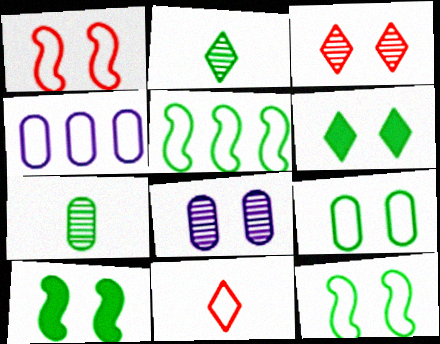[[1, 6, 8], 
[4, 11, 12], 
[5, 6, 7]]